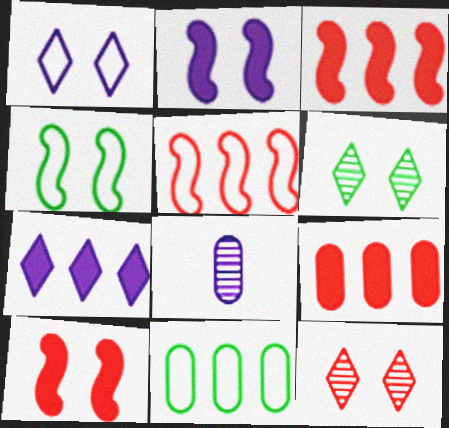[]